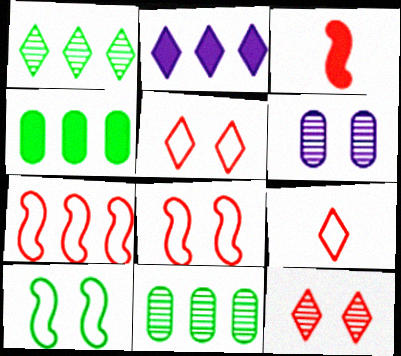[[2, 7, 11]]